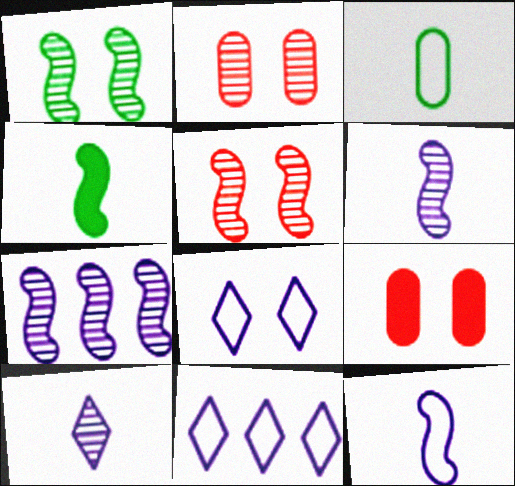[[1, 8, 9], 
[2, 4, 11]]